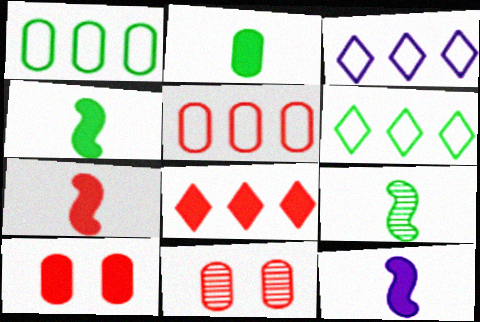[[3, 4, 11], 
[3, 9, 10], 
[4, 7, 12], 
[6, 11, 12], 
[7, 8, 10]]